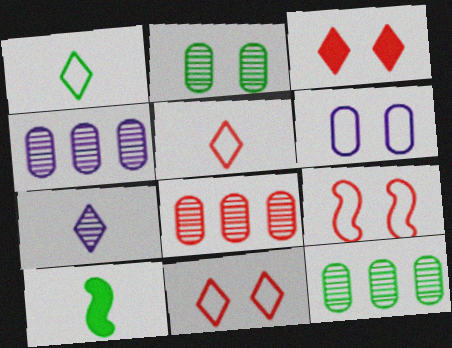[[4, 8, 12], 
[4, 10, 11]]